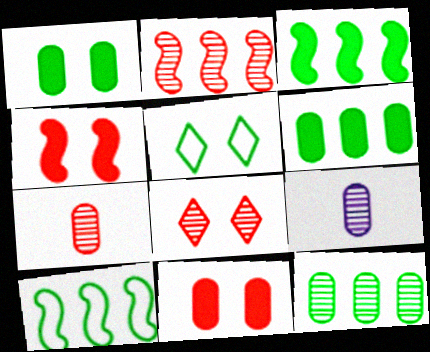[[2, 7, 8]]